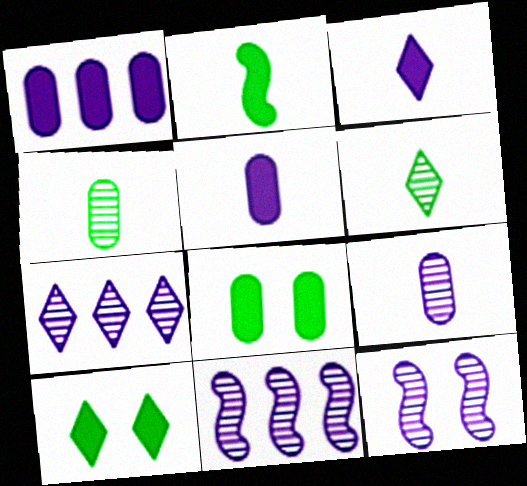[[7, 9, 12]]